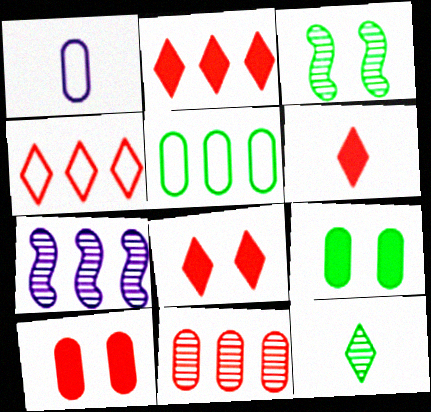[[1, 2, 3], 
[1, 9, 11], 
[2, 5, 7], 
[2, 6, 8]]